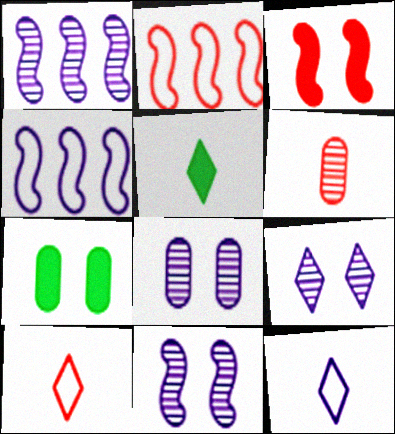[[1, 7, 10], 
[2, 5, 8], 
[8, 9, 11]]